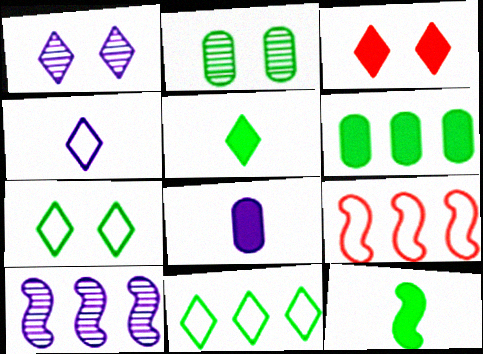[[1, 3, 7], 
[2, 11, 12]]